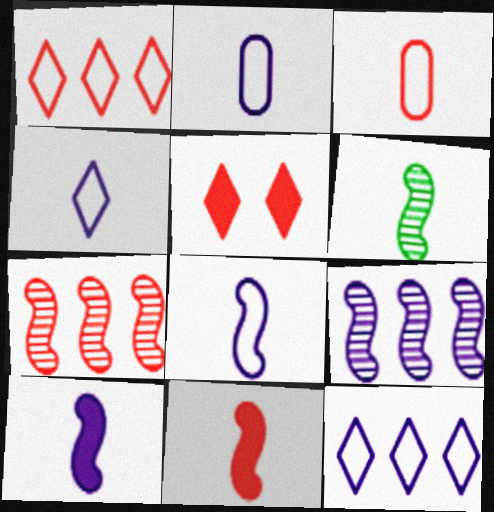[[2, 4, 8], 
[3, 5, 7], 
[6, 8, 11]]